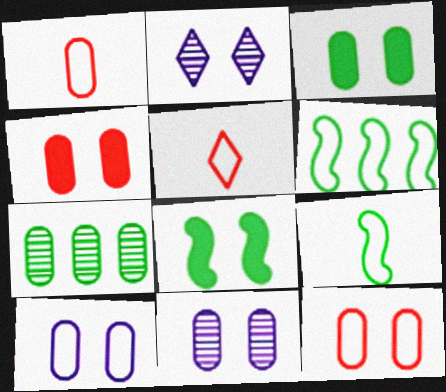[[2, 8, 12], 
[3, 11, 12], 
[5, 6, 10]]